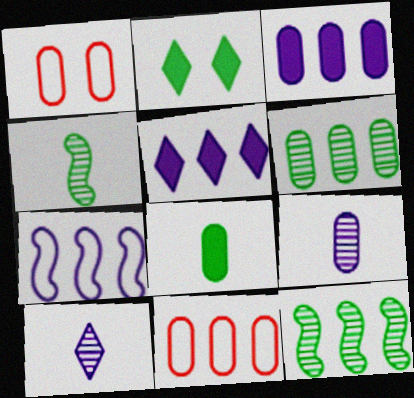[[1, 4, 5], 
[3, 6, 11], 
[5, 11, 12]]